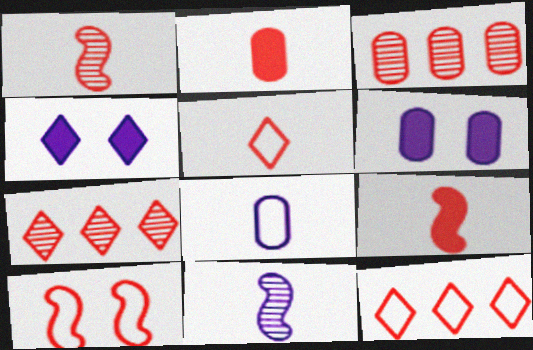[[1, 2, 5], 
[2, 7, 10]]